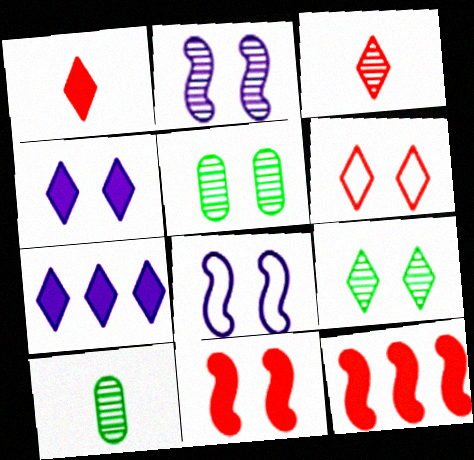[[4, 6, 9]]